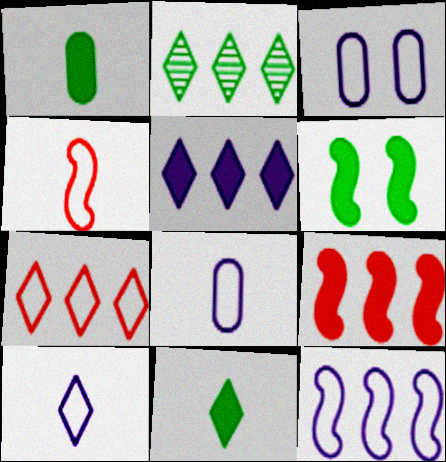[[2, 5, 7], 
[3, 10, 12]]